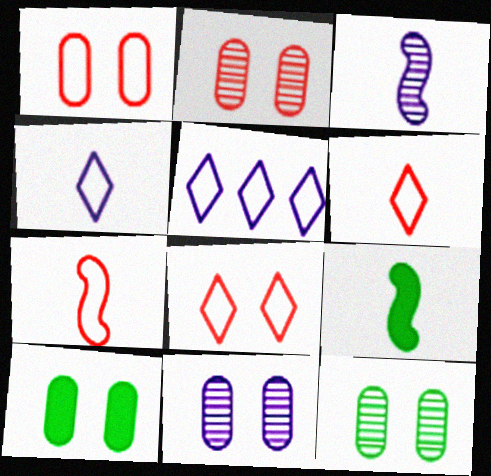[[1, 10, 11], 
[2, 5, 9], 
[2, 11, 12], 
[3, 7, 9]]